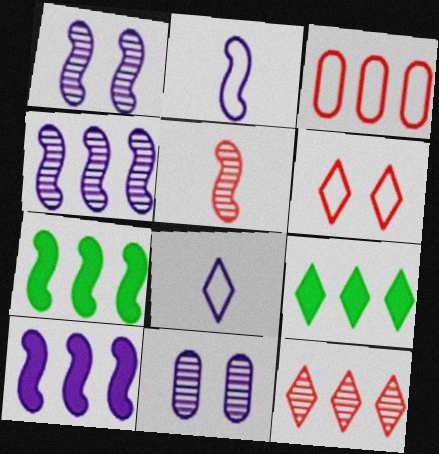[[1, 2, 10], 
[3, 4, 9], 
[8, 10, 11]]